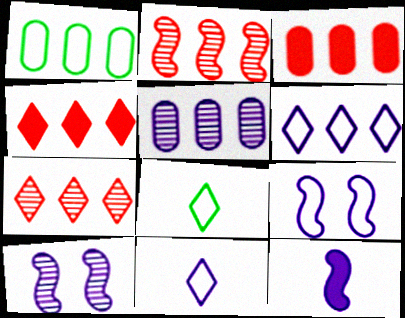[[1, 3, 5], 
[3, 8, 10]]